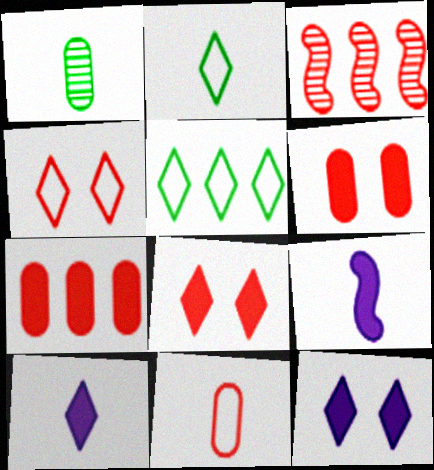[[3, 8, 11]]